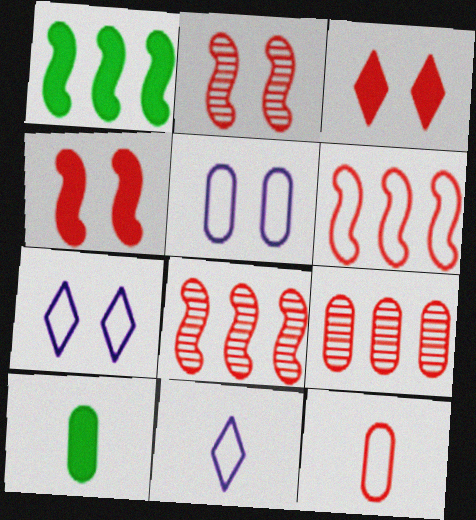[[3, 8, 12], 
[5, 9, 10], 
[7, 8, 10]]